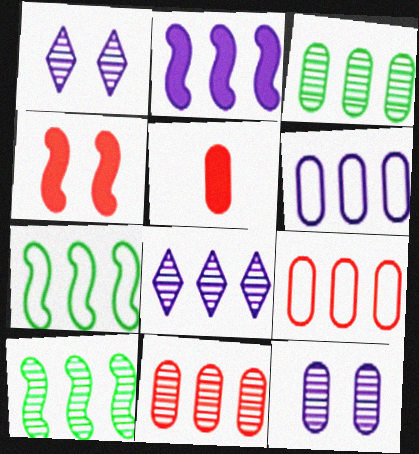[[1, 5, 7], 
[2, 6, 8], 
[8, 10, 11]]